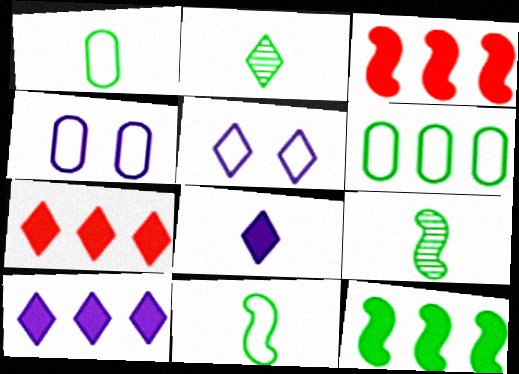[[2, 3, 4], 
[2, 5, 7], 
[4, 7, 9]]